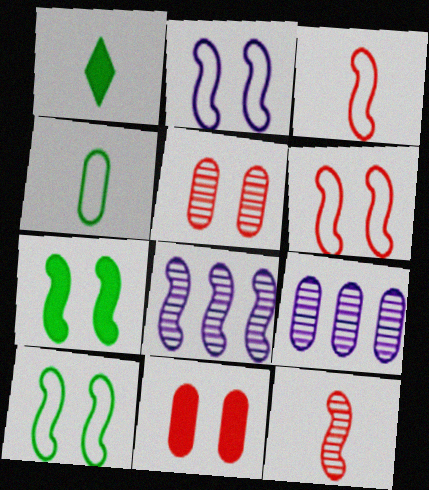[[1, 6, 9], 
[2, 6, 10], 
[3, 7, 8], 
[4, 9, 11]]